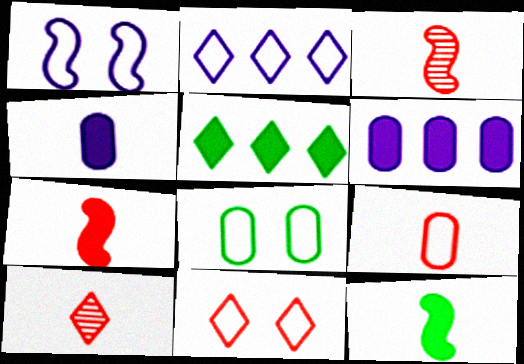[[1, 8, 11], 
[7, 9, 10]]